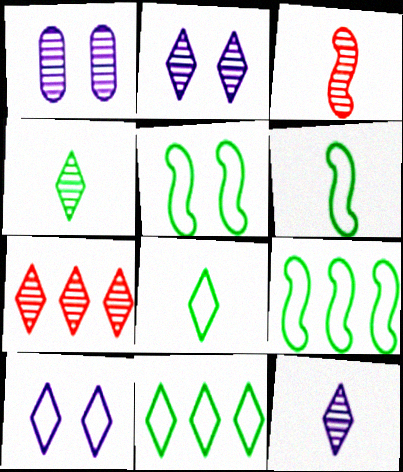[[2, 4, 7], 
[5, 6, 9]]